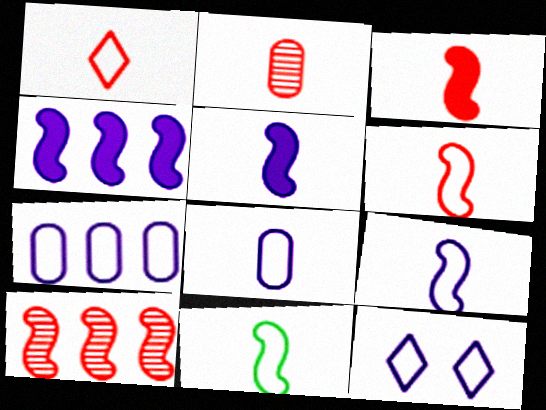[[1, 2, 3], 
[1, 8, 11], 
[6, 9, 11], 
[7, 9, 12]]